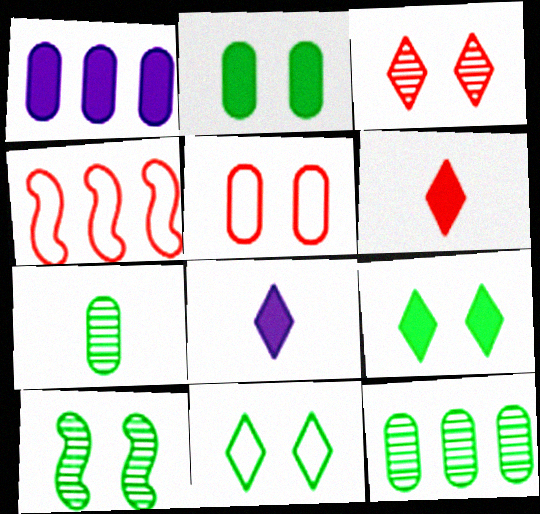[[1, 5, 7], 
[2, 10, 11]]